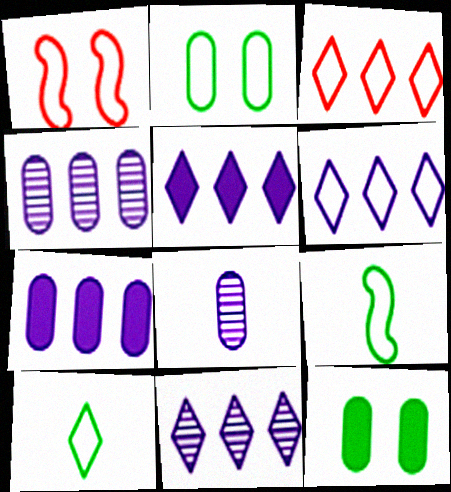[[5, 6, 11]]